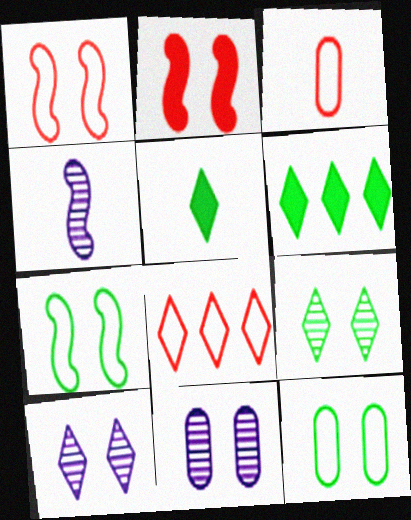[[1, 3, 8], 
[2, 10, 12], 
[3, 4, 5], 
[5, 8, 10]]